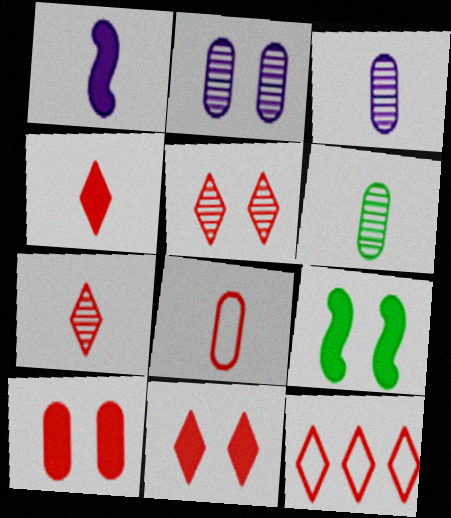[[3, 9, 12], 
[4, 5, 12], 
[7, 11, 12]]